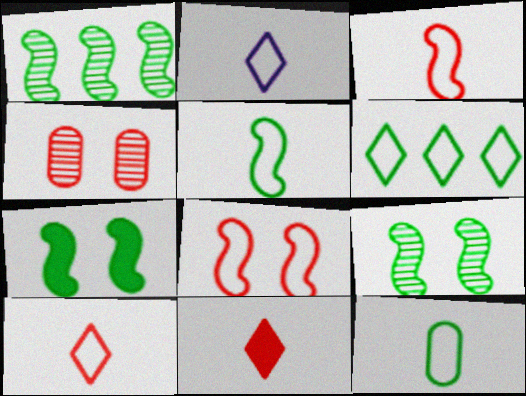[[1, 5, 7], 
[2, 3, 12]]